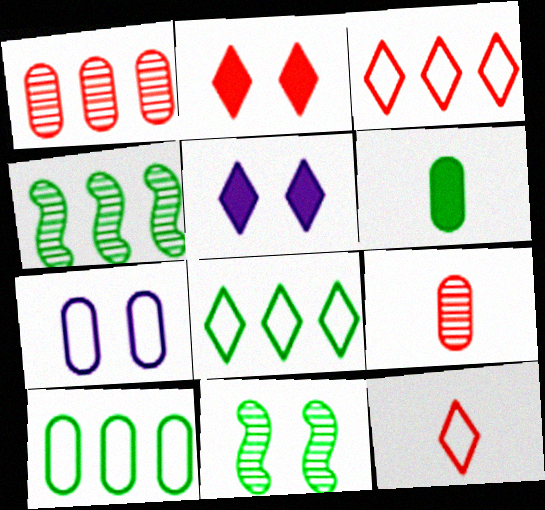[[1, 6, 7], 
[2, 7, 11], 
[6, 8, 11]]